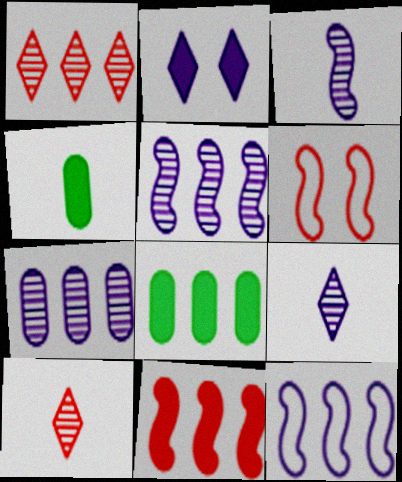[[1, 8, 12], 
[2, 4, 11], 
[6, 8, 9]]